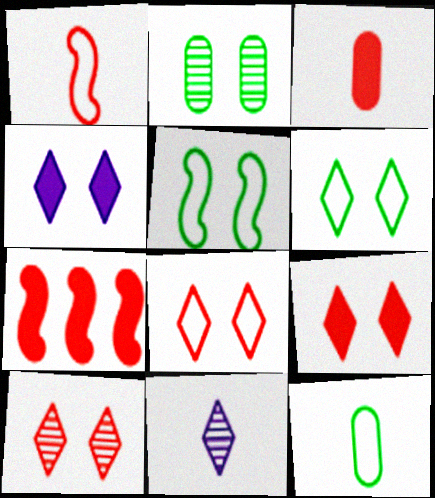[[3, 7, 9], 
[4, 6, 10], 
[8, 9, 10]]